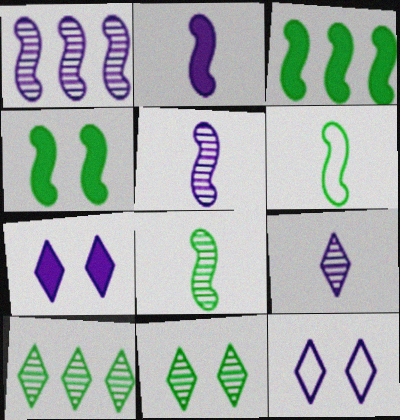[]